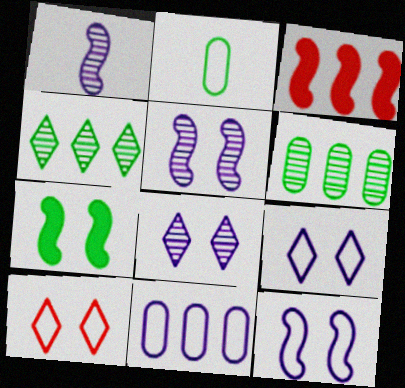[[2, 3, 8], 
[2, 4, 7], 
[3, 4, 11]]